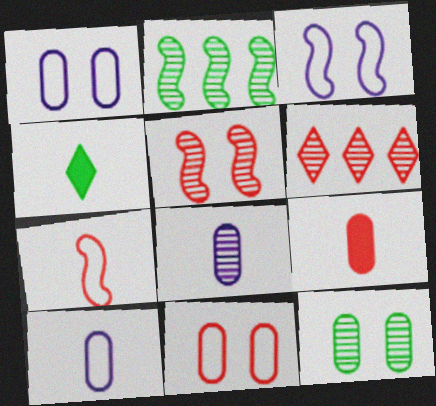[[4, 7, 8]]